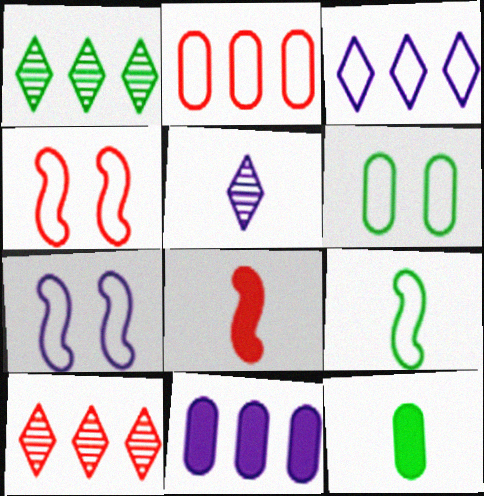[[5, 7, 11], 
[7, 10, 12]]